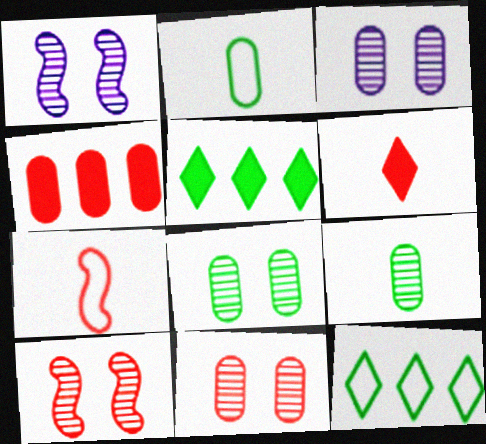[[2, 3, 4], 
[3, 5, 7], 
[3, 8, 11]]